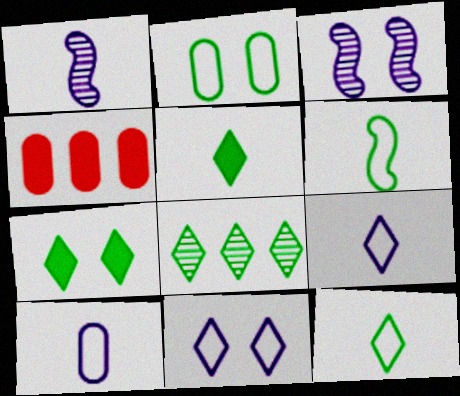[[3, 4, 12], 
[7, 8, 12]]